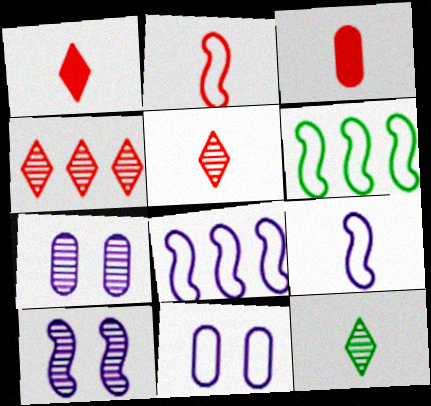[[1, 6, 7], 
[2, 3, 5], 
[3, 9, 12]]